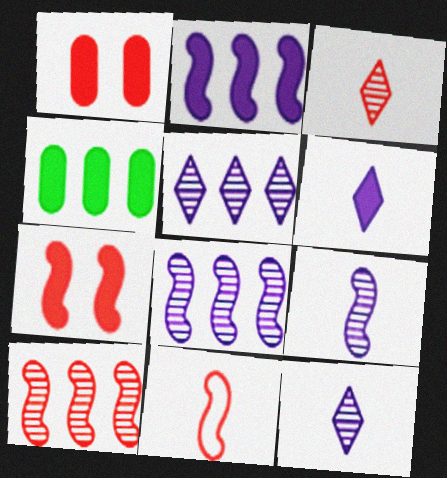[[4, 6, 7], 
[7, 10, 11]]